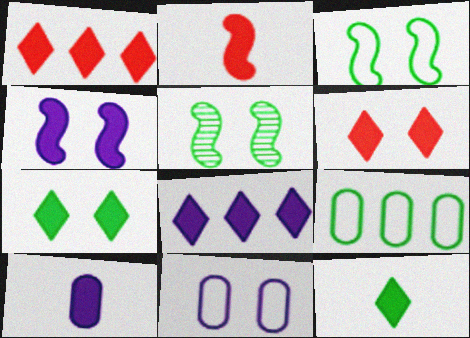[[2, 10, 12], 
[4, 8, 10], 
[5, 6, 11], 
[5, 9, 12], 
[6, 8, 12]]